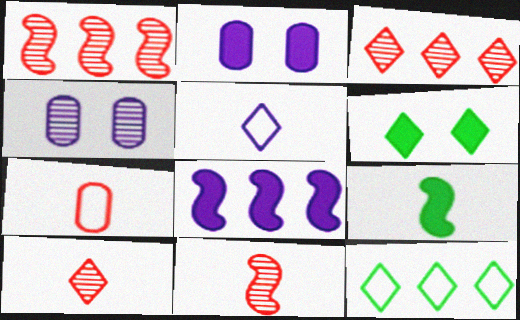[[2, 11, 12], 
[3, 5, 6], 
[4, 5, 8]]